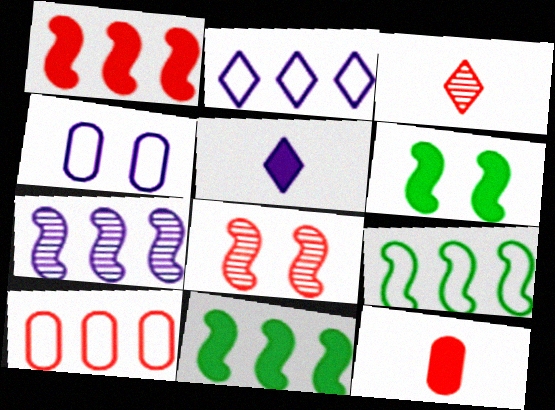[[1, 7, 9], 
[2, 9, 10], 
[3, 4, 11], 
[4, 5, 7]]